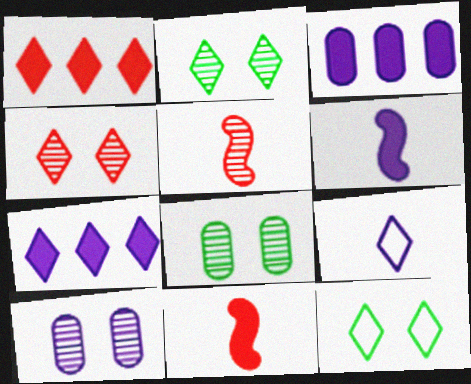[[1, 2, 9], 
[3, 5, 12]]